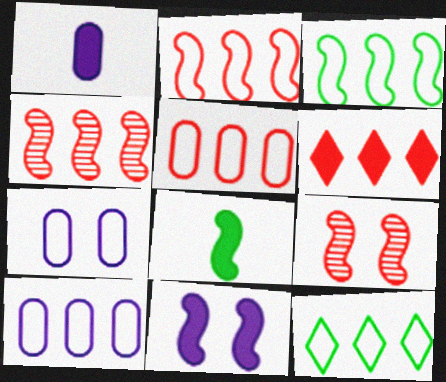[[1, 9, 12], 
[2, 10, 12], 
[4, 5, 6]]